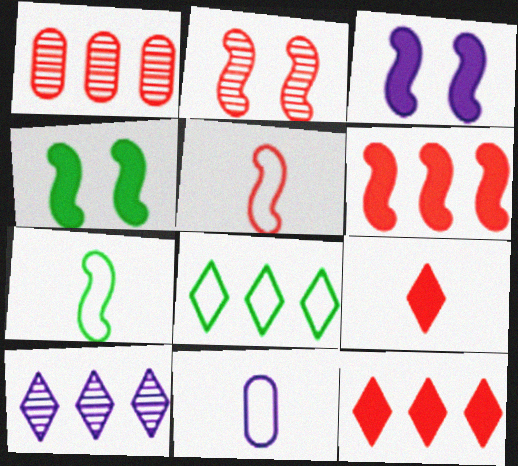[[2, 5, 6], 
[3, 10, 11], 
[8, 10, 12]]